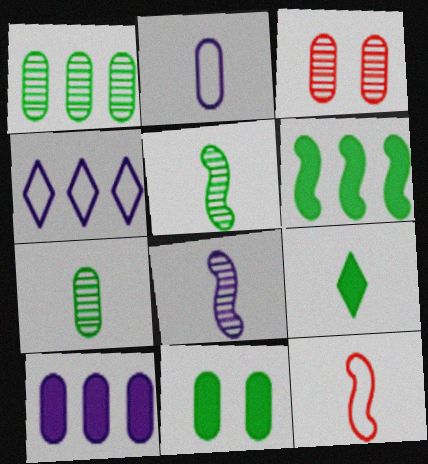[[6, 9, 11]]